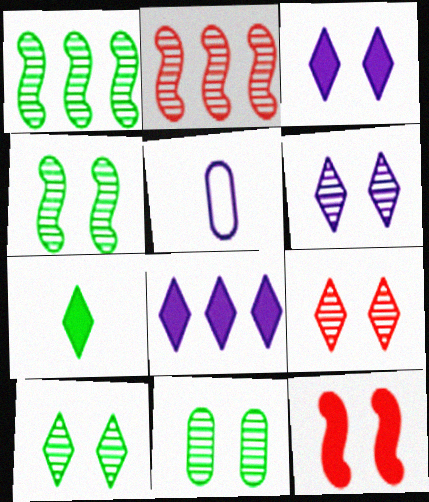[[4, 10, 11], 
[6, 9, 10]]